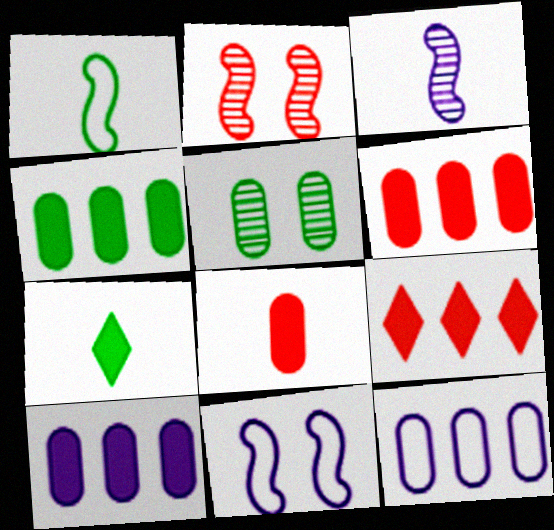[[2, 7, 12], 
[4, 6, 10], 
[5, 8, 12]]